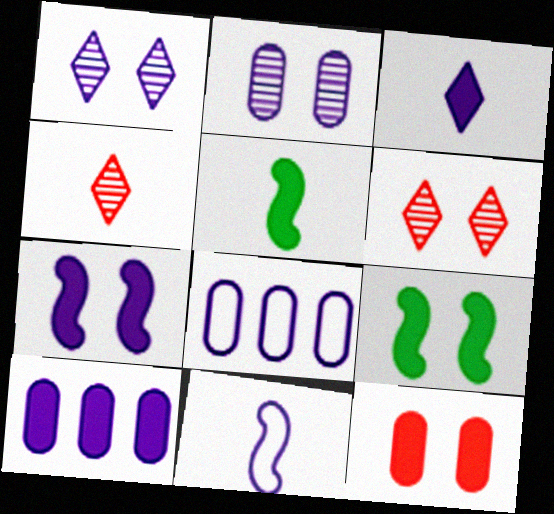[[1, 10, 11], 
[3, 7, 10], 
[4, 8, 9], 
[5, 6, 8]]